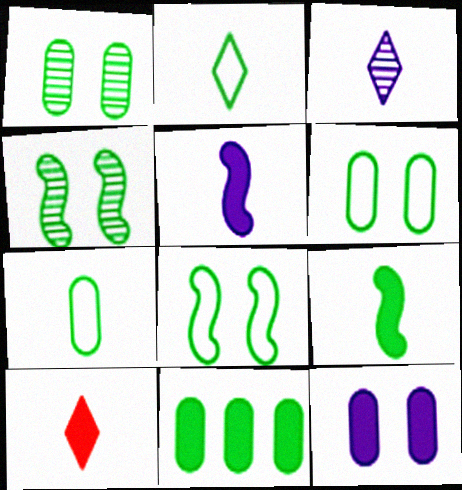[[1, 7, 11], 
[2, 3, 10], 
[2, 4, 11]]